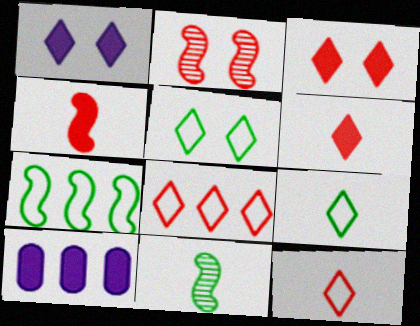[[2, 9, 10]]